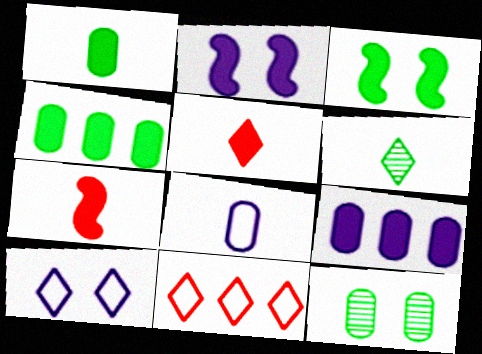[[2, 4, 5], 
[3, 5, 9], 
[6, 7, 8]]